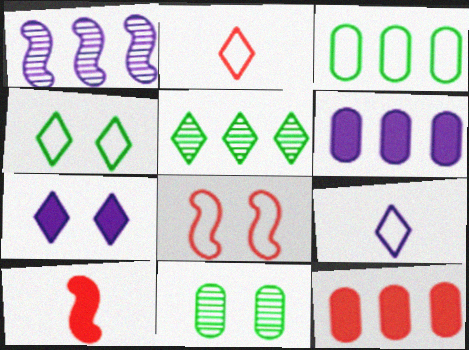[[2, 5, 7], 
[3, 8, 9], 
[7, 8, 11]]